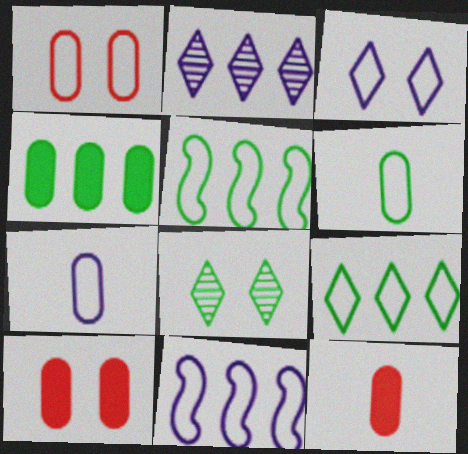[[3, 7, 11], 
[8, 11, 12]]